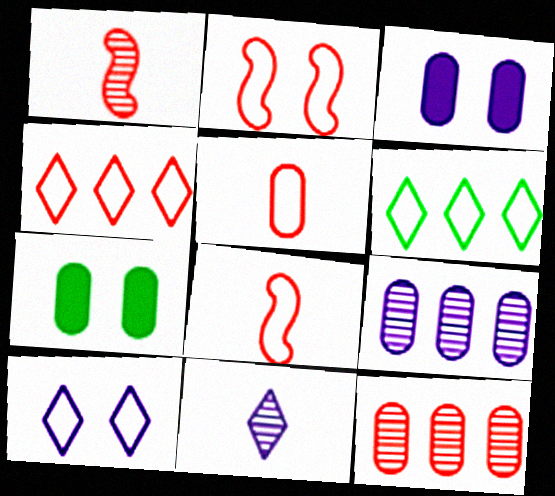[[1, 3, 6], 
[2, 4, 5], 
[5, 7, 9]]